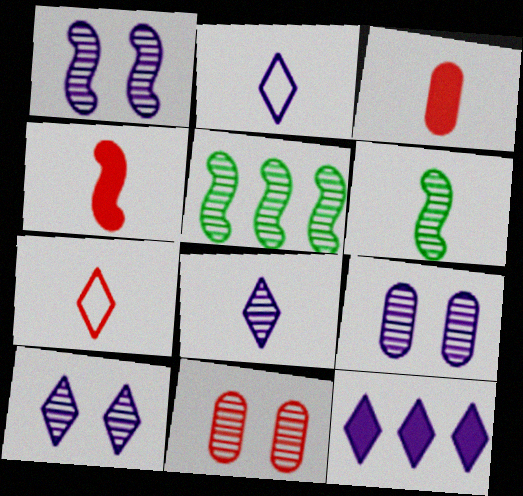[[1, 9, 10], 
[2, 3, 6], 
[2, 10, 12], 
[5, 8, 11]]